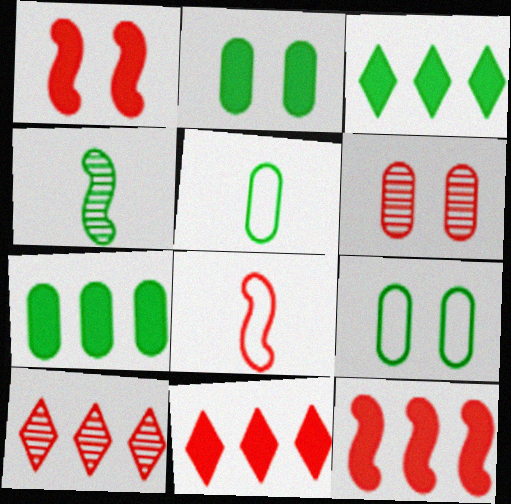[[3, 4, 9], 
[6, 8, 11]]